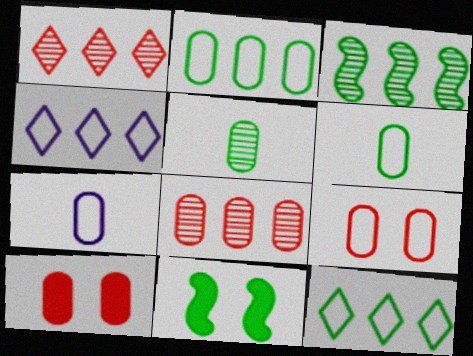[[1, 7, 11], 
[2, 7, 9], 
[5, 11, 12]]